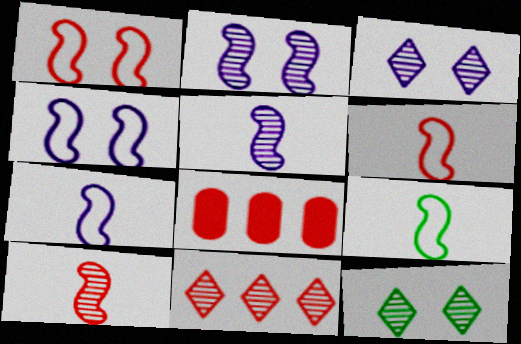[[3, 8, 9], 
[6, 7, 9], 
[7, 8, 12]]